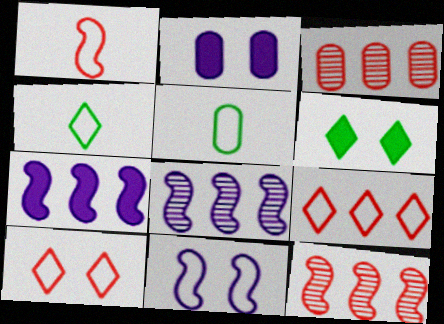[[2, 3, 5], 
[2, 4, 12], 
[5, 9, 11]]